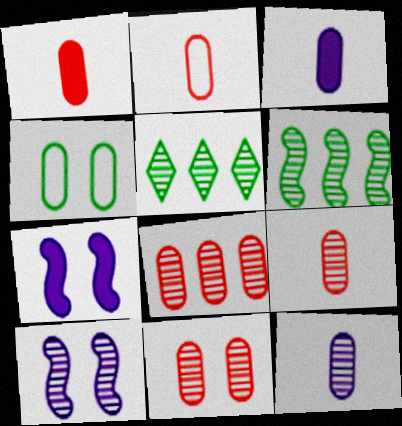[[1, 2, 9], 
[2, 5, 7], 
[3, 4, 8], 
[5, 9, 10], 
[8, 9, 11]]